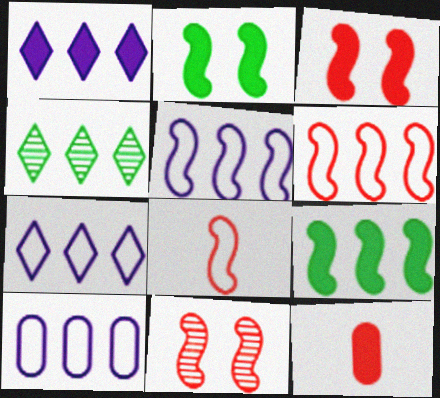[[1, 2, 12], 
[5, 7, 10]]